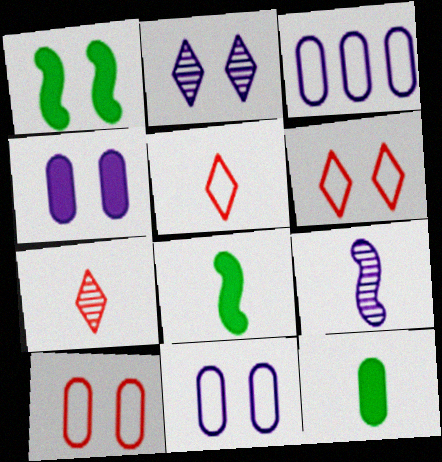[[1, 2, 10], 
[1, 3, 7], 
[5, 9, 12]]